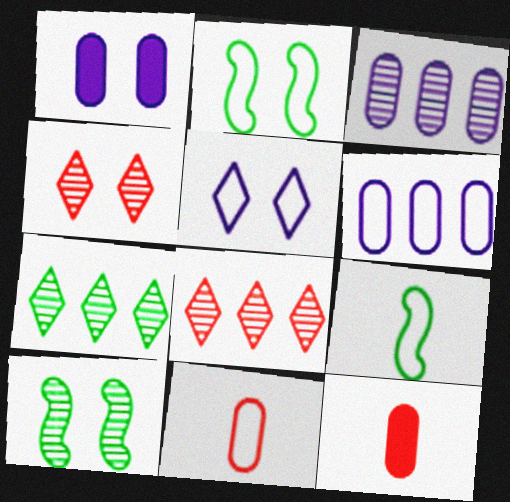[[1, 2, 4], 
[1, 8, 9]]